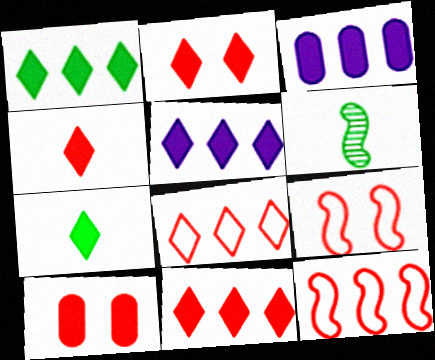[[1, 5, 11], 
[2, 4, 11], 
[2, 5, 7]]